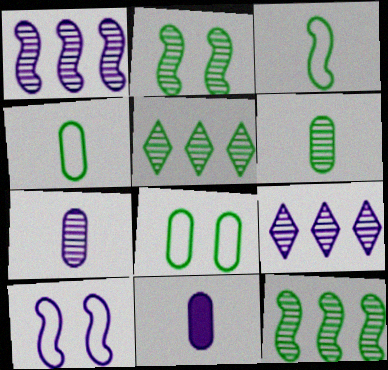[[2, 5, 6], 
[9, 10, 11]]